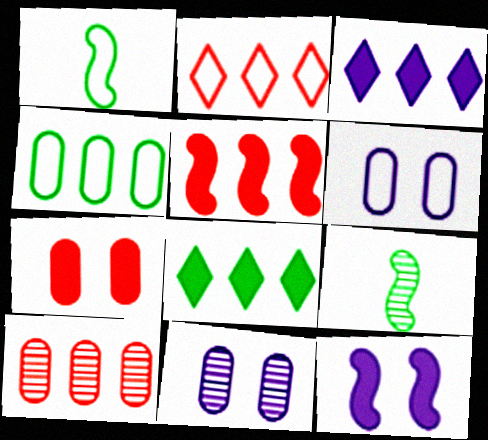[[1, 2, 6], 
[2, 5, 10]]